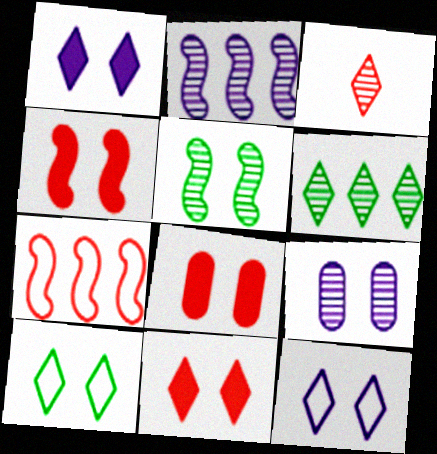[[3, 7, 8], 
[4, 8, 11], 
[4, 9, 10], 
[5, 8, 12]]